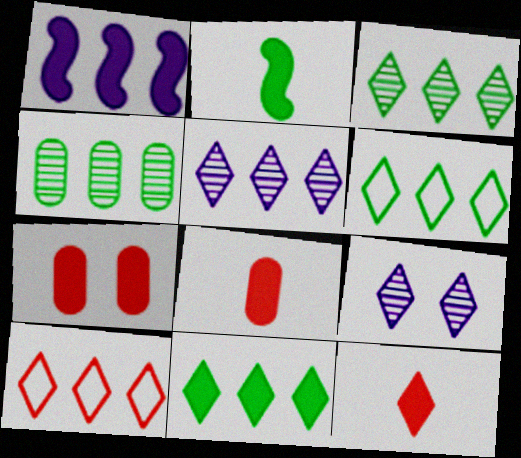[[1, 4, 10], 
[3, 6, 11], 
[5, 10, 11], 
[6, 9, 12]]